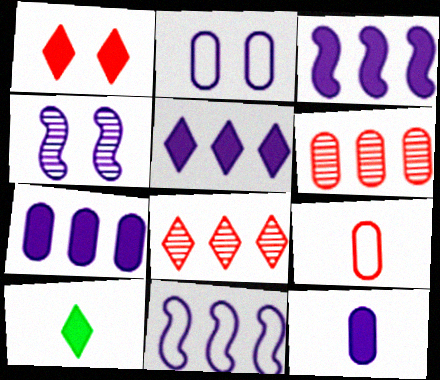[[1, 5, 10], 
[3, 5, 7]]